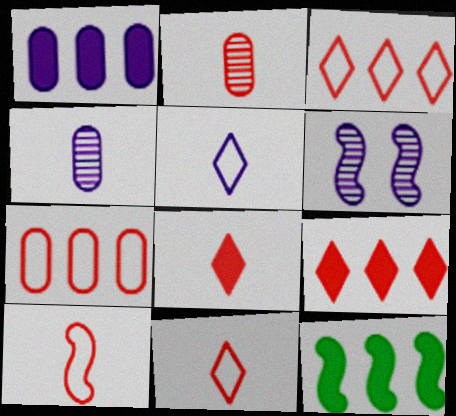[[1, 5, 6], 
[1, 9, 12], 
[2, 8, 10], 
[6, 10, 12]]